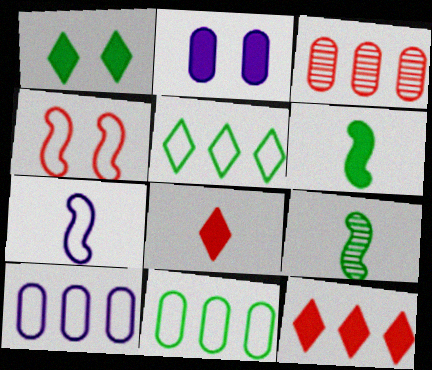[[1, 3, 7], 
[1, 9, 11], 
[2, 6, 12], 
[3, 4, 8]]